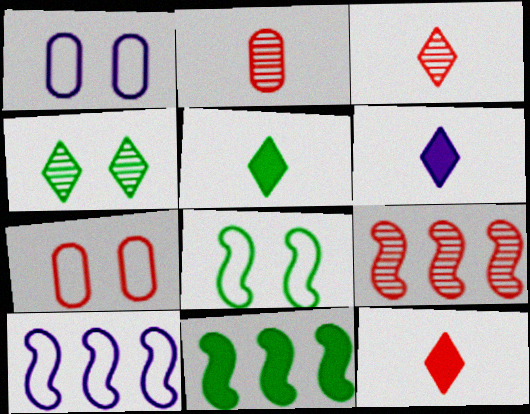[[1, 3, 11], 
[1, 5, 9], 
[5, 6, 12], 
[7, 9, 12], 
[9, 10, 11]]